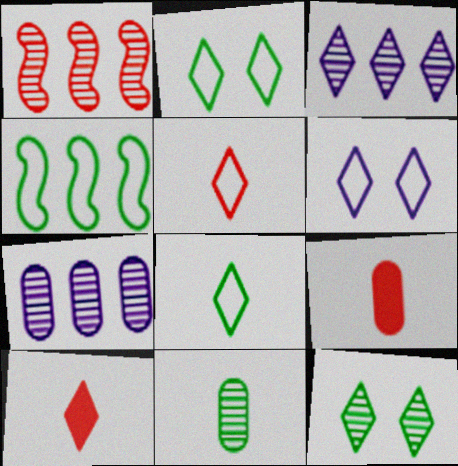[[2, 3, 10]]